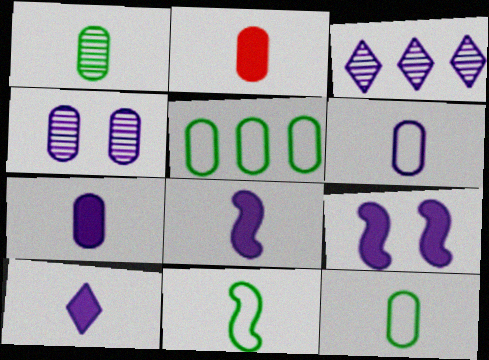[[1, 2, 6], 
[2, 4, 5], 
[3, 6, 9], 
[7, 8, 10]]